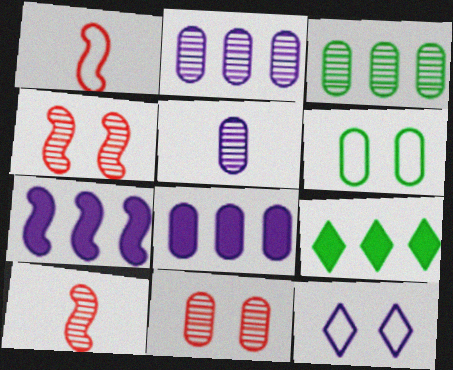[[3, 5, 11], 
[5, 7, 12]]